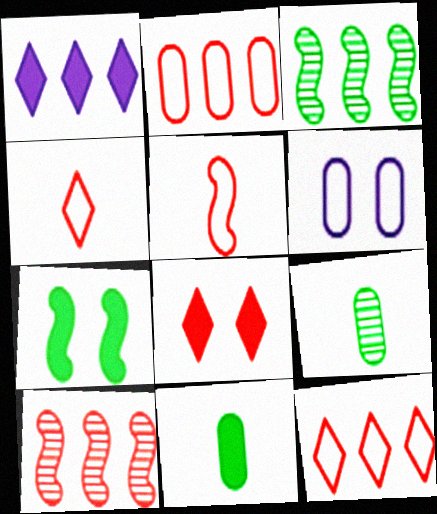[[1, 2, 3]]